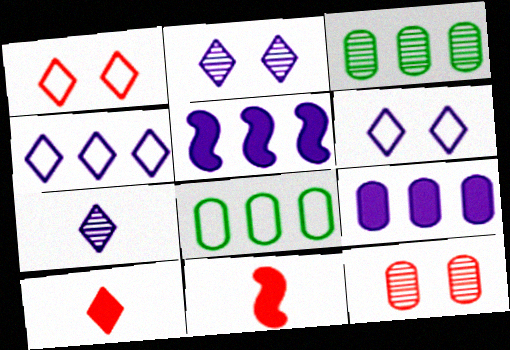[[2, 8, 11], 
[3, 6, 11]]